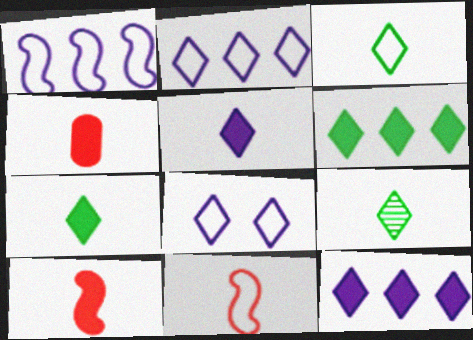[[3, 7, 9]]